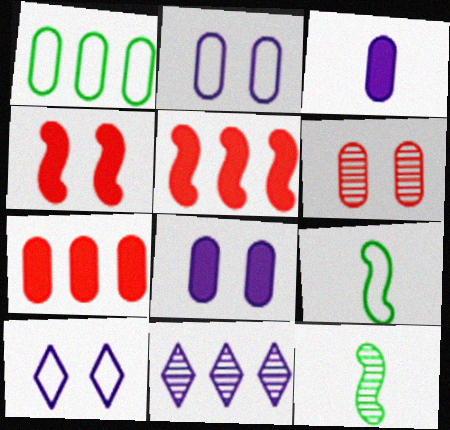[[1, 3, 6], 
[1, 5, 11], 
[6, 11, 12], 
[7, 10, 12]]